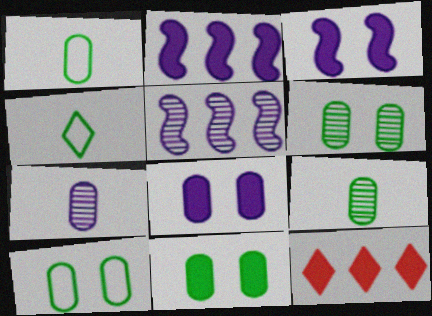[[6, 10, 11]]